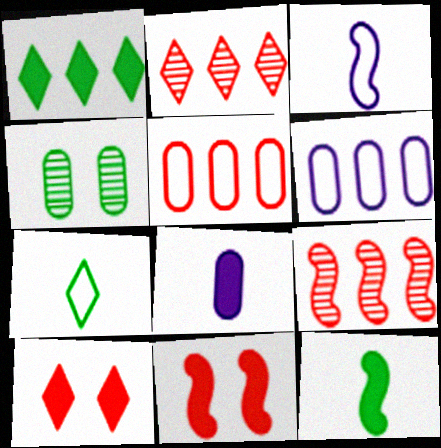[[1, 6, 9], 
[1, 8, 11], 
[4, 5, 8]]